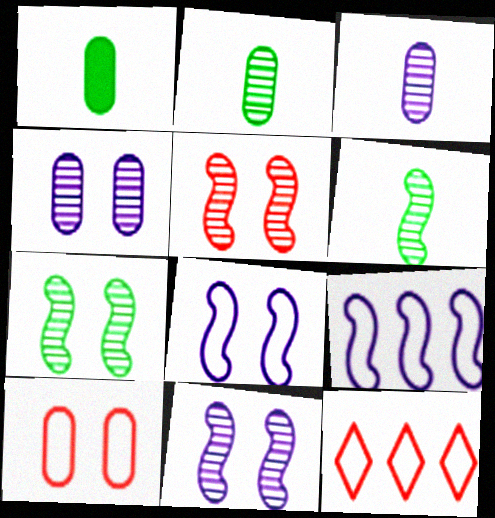[[1, 11, 12], 
[5, 7, 11]]